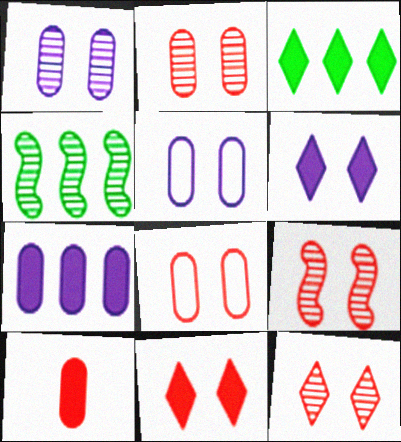[[2, 9, 12], 
[8, 9, 11]]